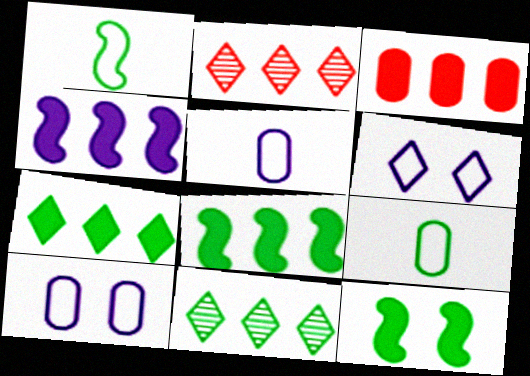[[2, 5, 12], 
[3, 4, 7], 
[9, 11, 12]]